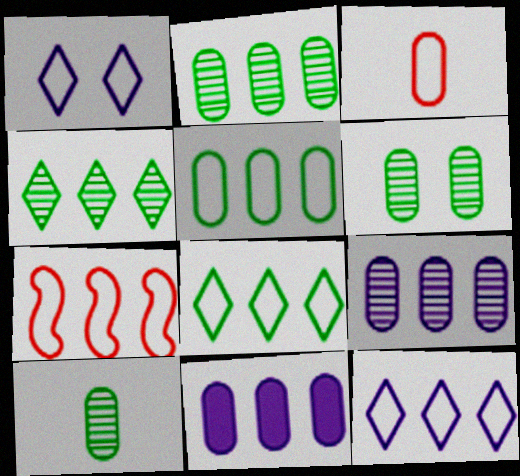[[2, 6, 10], 
[3, 6, 11], 
[4, 7, 11], 
[5, 7, 12]]